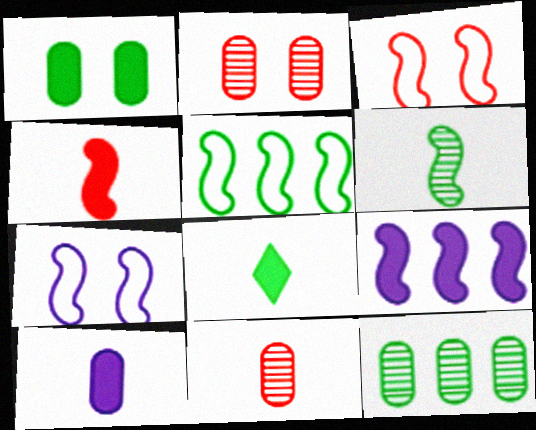[[3, 6, 9], 
[4, 8, 10]]